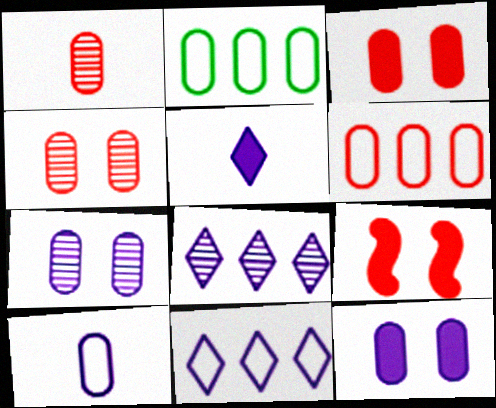[[1, 2, 12], 
[1, 3, 6]]